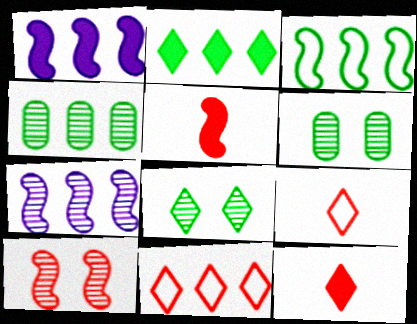[[1, 4, 11], 
[1, 6, 9], 
[2, 3, 4]]